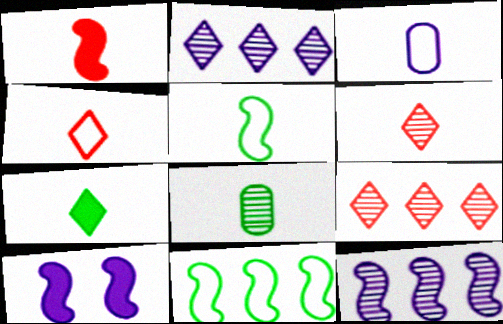[[2, 3, 10], 
[3, 4, 5], 
[5, 7, 8]]